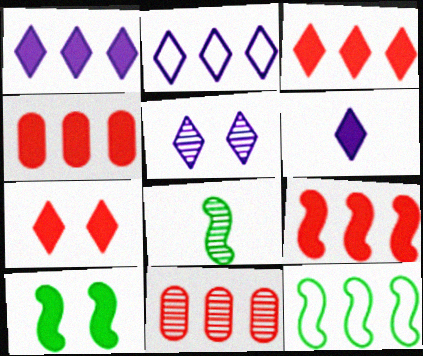[[1, 11, 12], 
[2, 5, 6], 
[3, 4, 9], 
[4, 6, 10], 
[5, 8, 11], 
[8, 10, 12]]